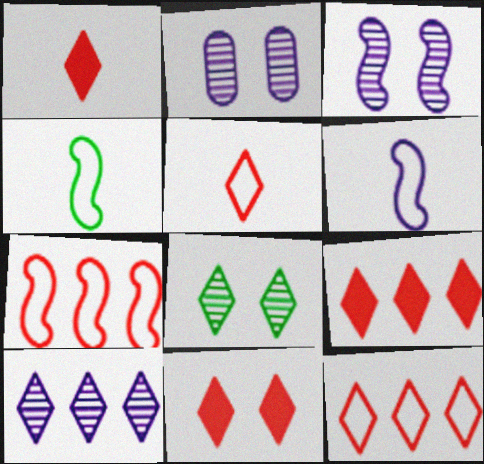[[1, 9, 11], 
[2, 4, 9]]